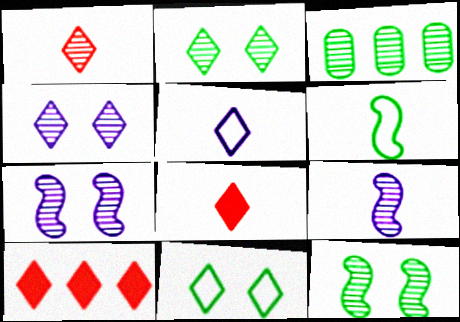[[1, 3, 7], 
[2, 5, 10]]